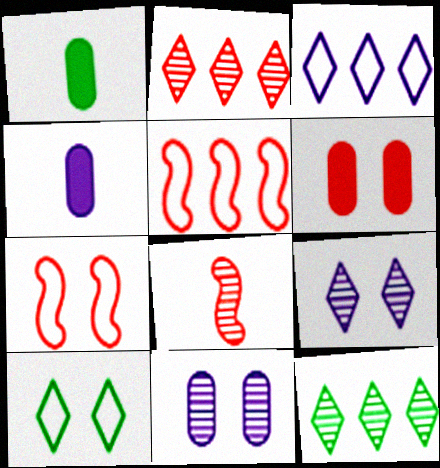[[1, 5, 9], 
[4, 7, 12], 
[8, 11, 12]]